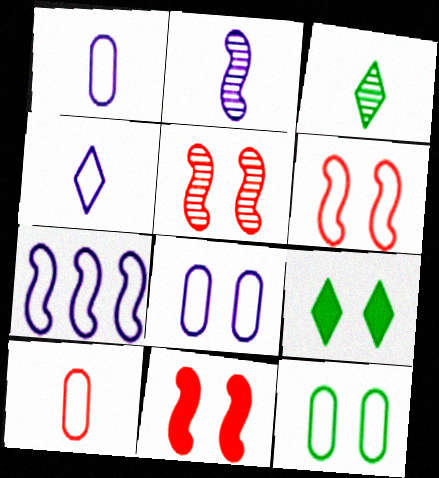[[4, 7, 8], 
[5, 6, 11], 
[5, 8, 9]]